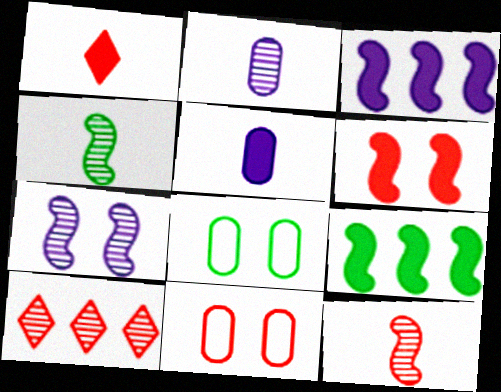[]